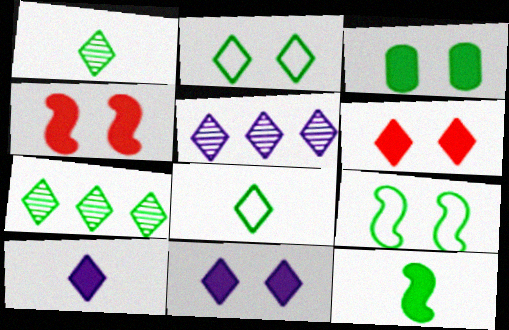[[3, 4, 11], 
[5, 6, 8]]